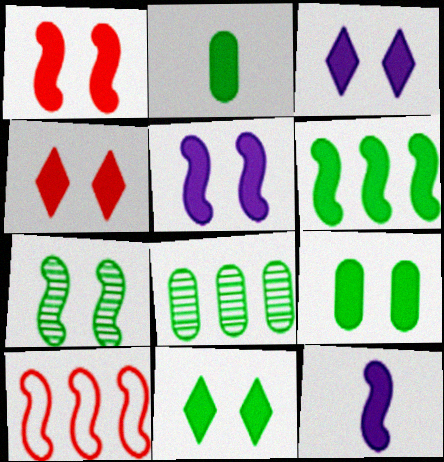[[1, 3, 9], 
[1, 6, 12], 
[2, 6, 11], 
[3, 4, 11], 
[4, 5, 9], 
[7, 10, 12]]